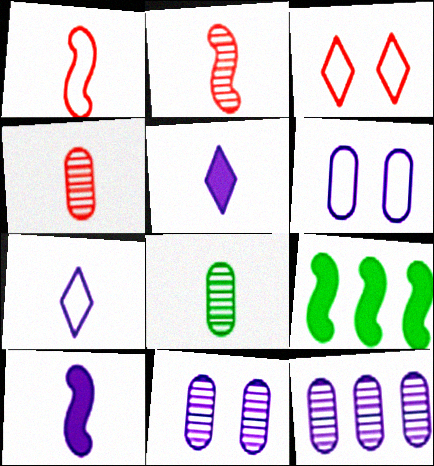[[1, 5, 8]]